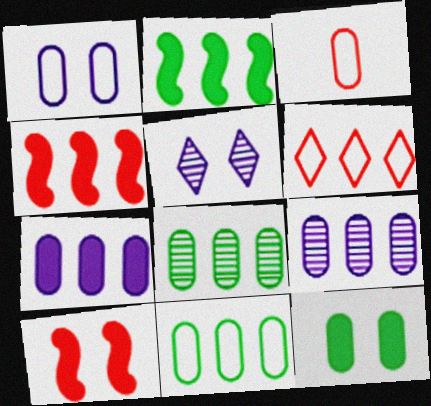[[1, 3, 11], 
[2, 3, 5], 
[2, 6, 9], 
[3, 9, 12]]